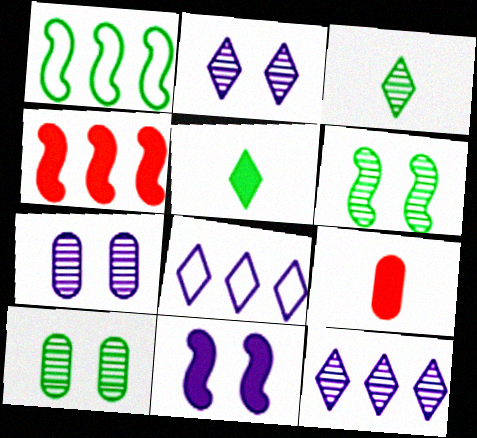[[1, 2, 9], 
[1, 5, 10], 
[6, 8, 9]]